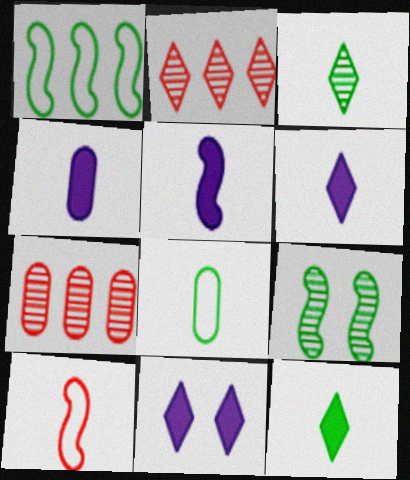[[3, 4, 10], 
[4, 5, 6]]